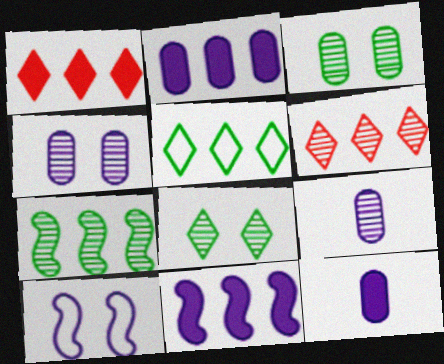[]